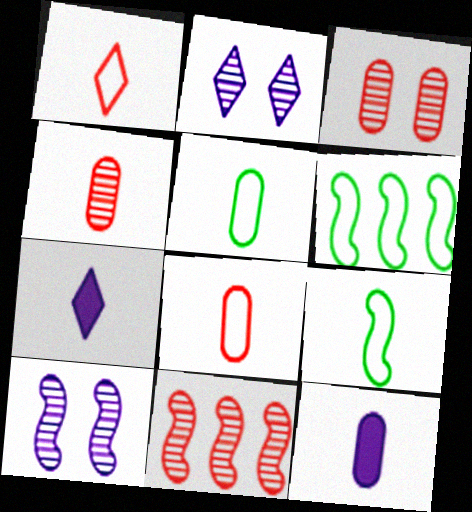[[3, 6, 7], 
[4, 5, 12], 
[4, 7, 9]]